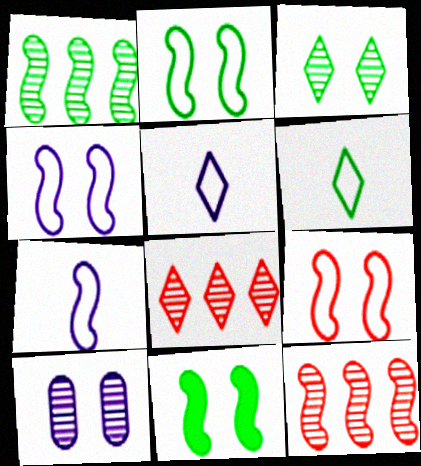[[2, 4, 9], 
[7, 11, 12]]